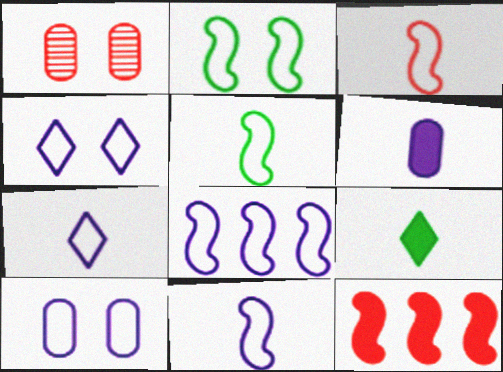[[1, 8, 9], 
[2, 3, 8], 
[3, 5, 11], 
[7, 8, 10]]